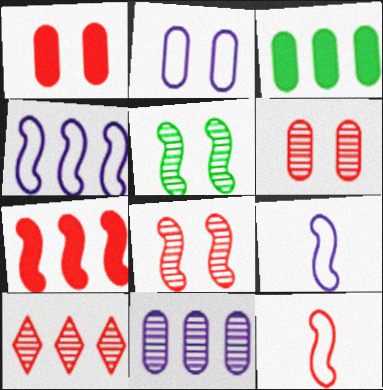[[1, 10, 12], 
[3, 4, 10], 
[5, 7, 9], 
[7, 8, 12]]